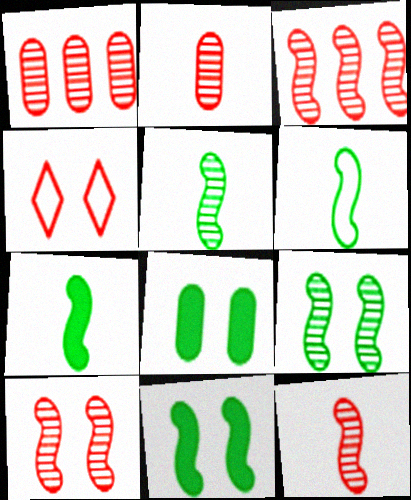[[3, 10, 12], 
[5, 6, 7]]